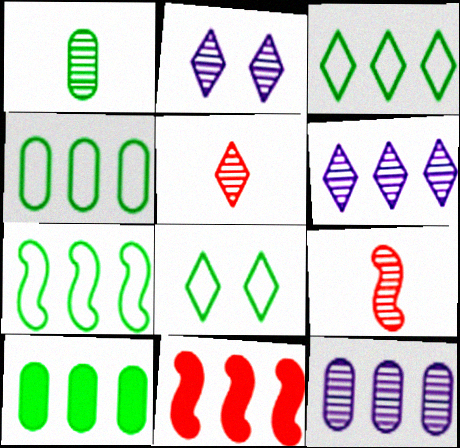[[3, 4, 7], 
[3, 11, 12], 
[4, 6, 11]]